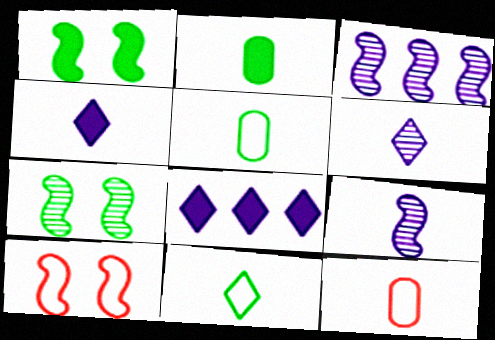[[7, 8, 12]]